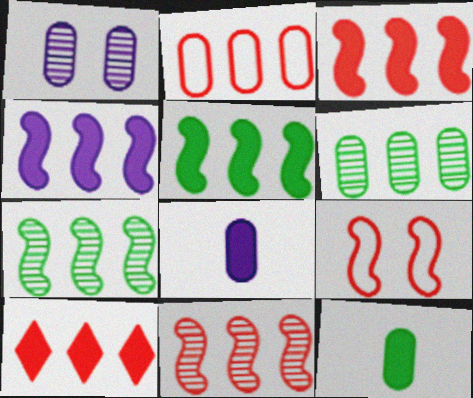[[1, 2, 12], 
[2, 10, 11], 
[3, 4, 5]]